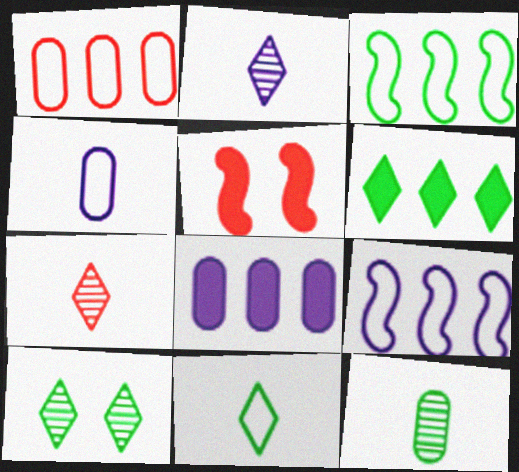[[1, 5, 7], 
[6, 10, 11]]